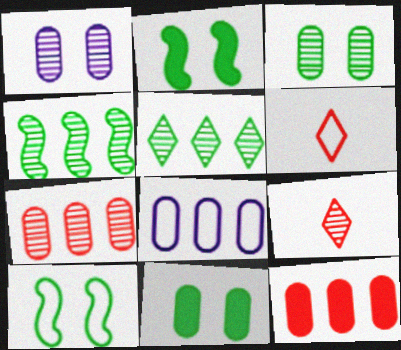[[1, 4, 9], 
[2, 8, 9], 
[6, 8, 10]]